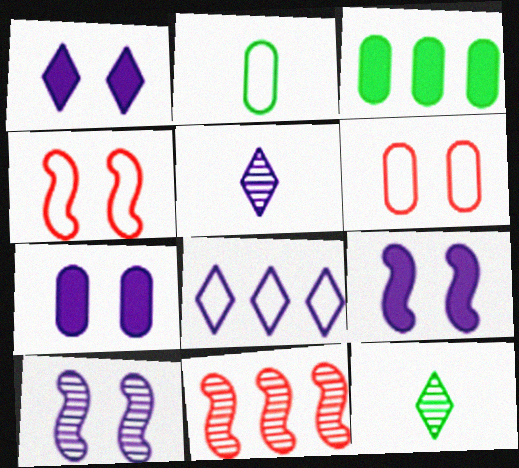[[1, 2, 11], 
[1, 5, 8], 
[1, 7, 9], 
[2, 4, 8], 
[3, 4, 5], 
[3, 8, 11]]